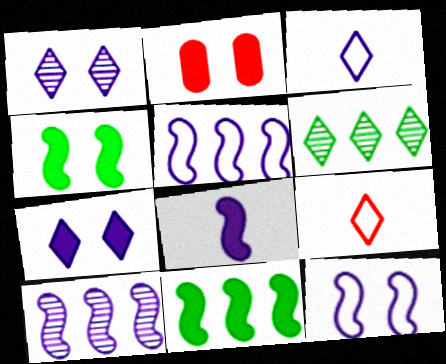[[2, 4, 7], 
[6, 7, 9], 
[8, 10, 12]]